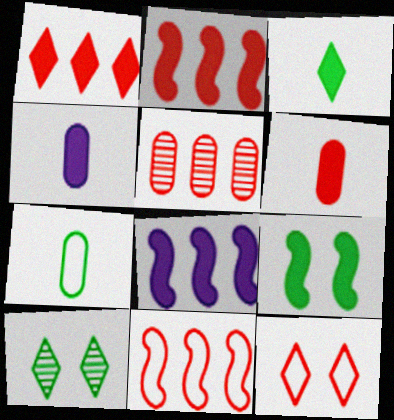[[1, 4, 9], 
[1, 5, 11], 
[4, 10, 11]]